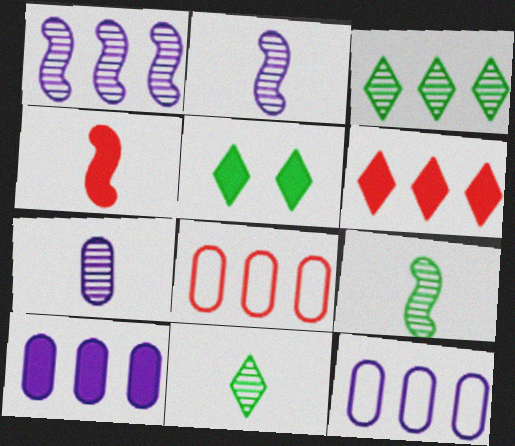[[2, 5, 8], 
[4, 5, 10]]